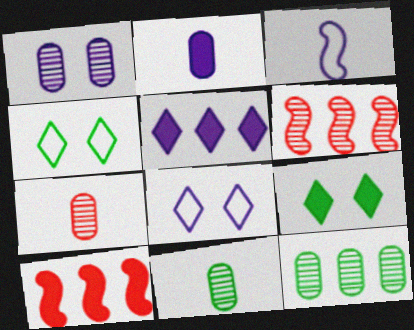[[1, 3, 5], 
[1, 7, 12], 
[2, 4, 6], 
[2, 9, 10], 
[8, 10, 11]]